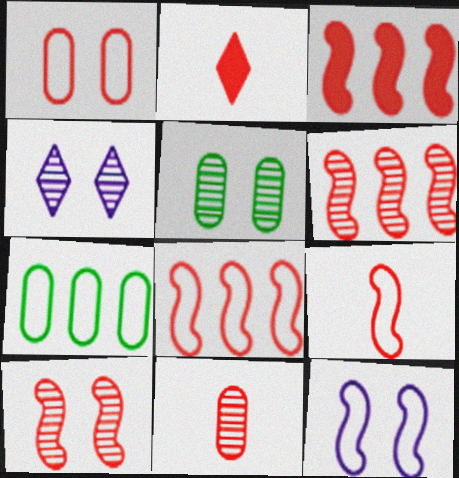[[1, 2, 6], 
[2, 9, 11], 
[3, 6, 8], 
[3, 9, 10], 
[4, 5, 10]]